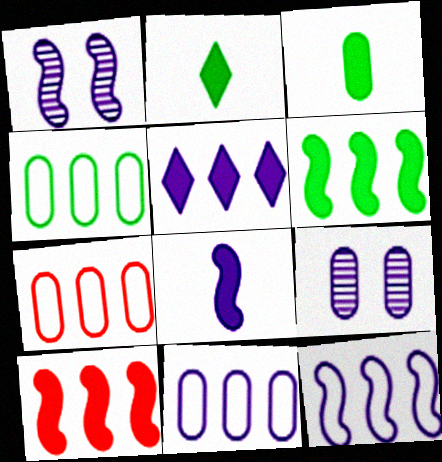[[1, 2, 7], 
[1, 8, 12], 
[3, 7, 9], 
[4, 7, 11]]